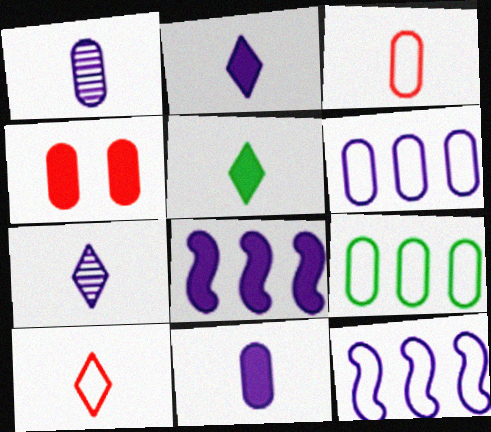[[1, 4, 9], 
[4, 5, 8], 
[5, 7, 10]]